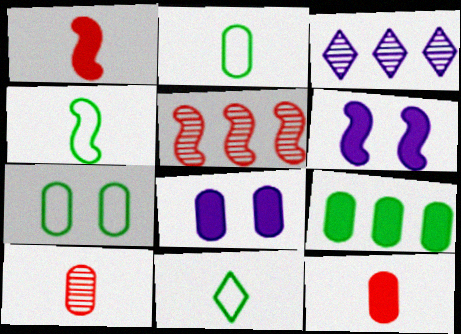[[1, 3, 7], 
[2, 4, 11], 
[4, 5, 6], 
[5, 8, 11], 
[8, 9, 12]]